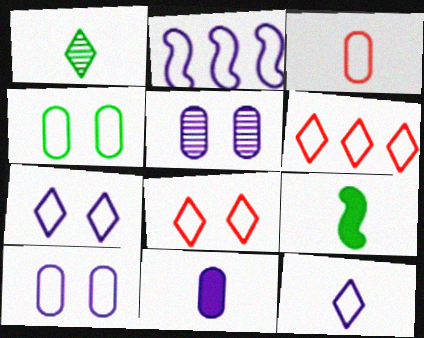[[2, 10, 12], 
[5, 6, 9]]